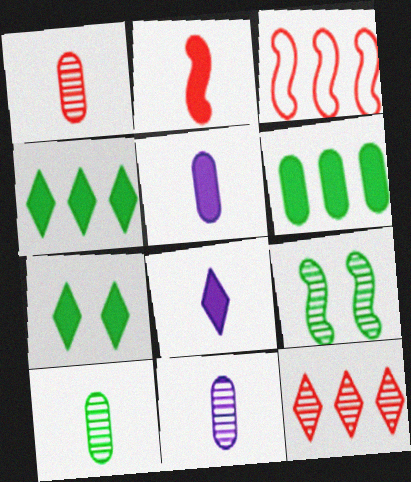[[1, 10, 11], 
[3, 7, 11], 
[9, 11, 12]]